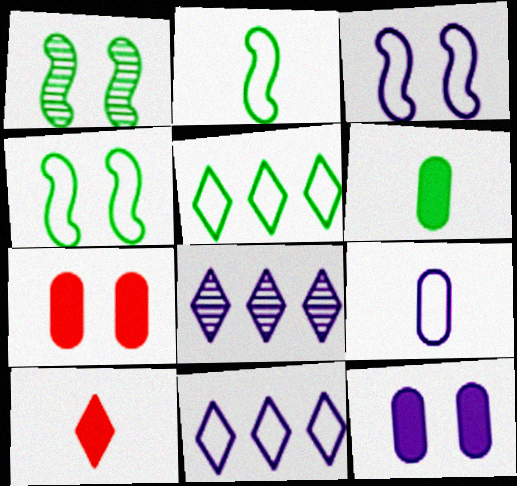[[1, 5, 6], 
[2, 7, 8], 
[3, 9, 11]]